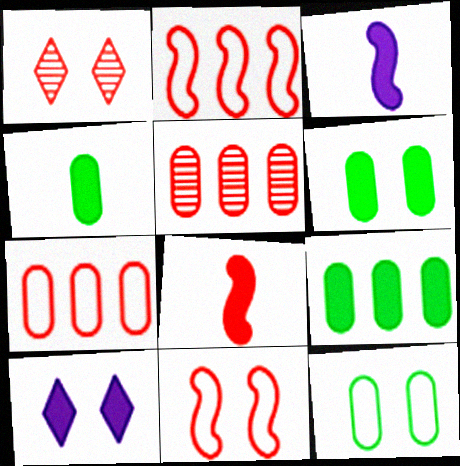[[1, 7, 8], 
[4, 6, 9], 
[8, 9, 10]]